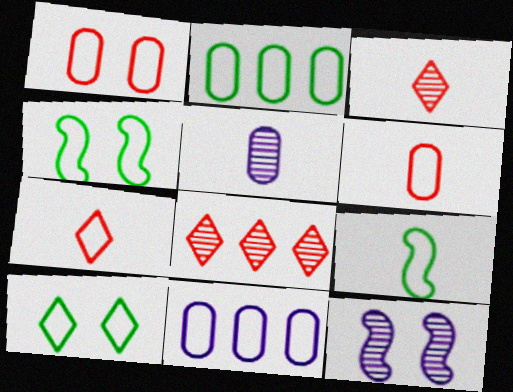[[2, 9, 10], 
[4, 7, 11]]